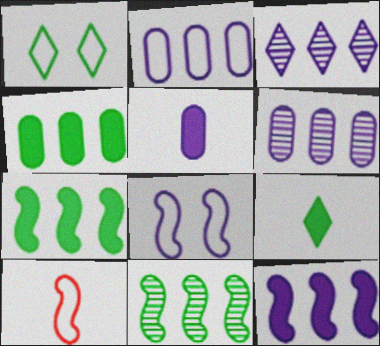[[1, 2, 10], 
[2, 3, 12], 
[3, 5, 8]]